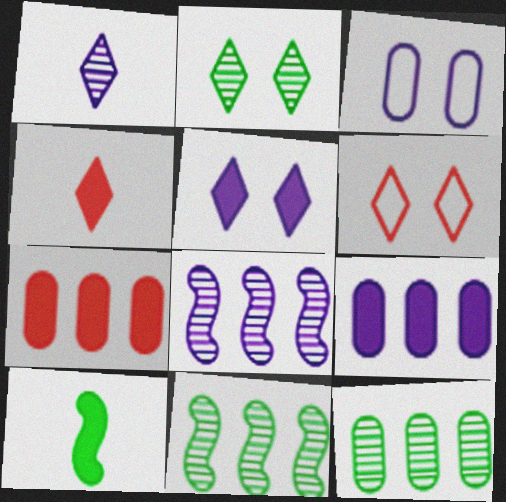[[2, 5, 6], 
[3, 4, 11], 
[5, 7, 10]]